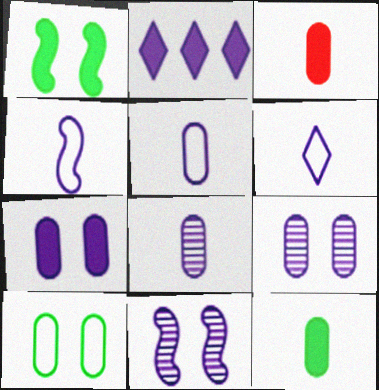[[1, 2, 3], 
[2, 4, 9], 
[2, 5, 11], 
[4, 5, 6]]